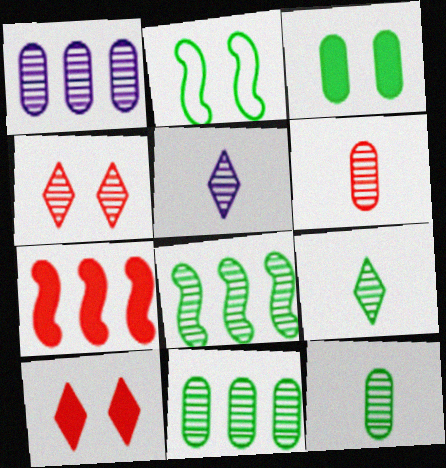[]